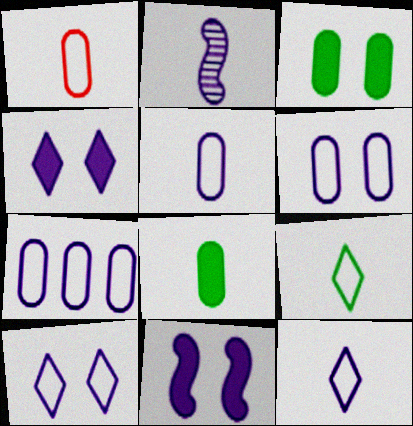[[2, 4, 7], 
[5, 6, 7]]